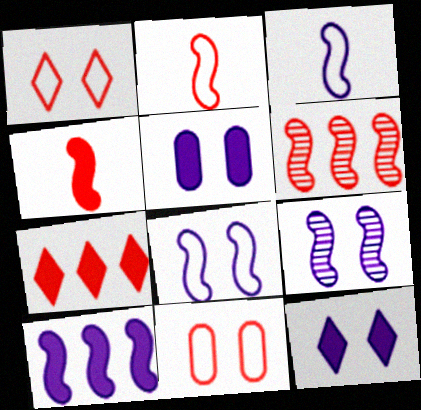[[3, 9, 10]]